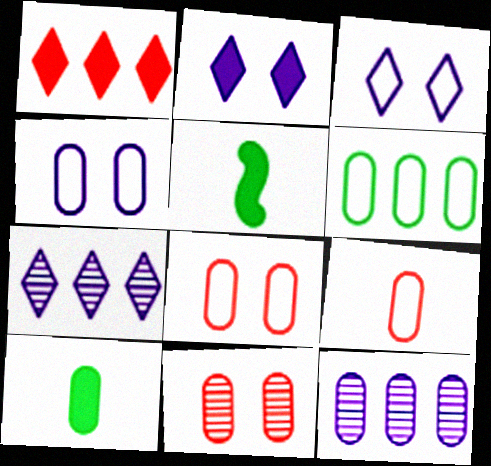[[4, 6, 9], 
[5, 7, 8], 
[8, 10, 12]]